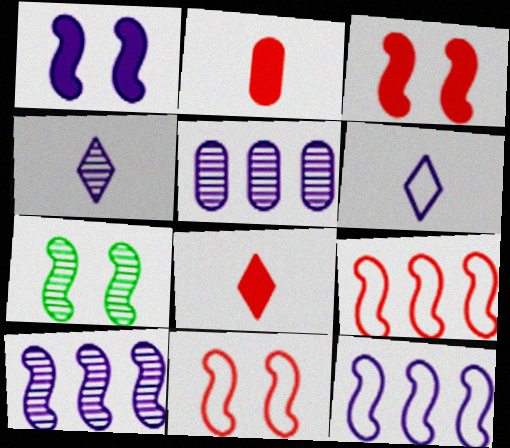[[1, 5, 6], 
[1, 7, 11]]